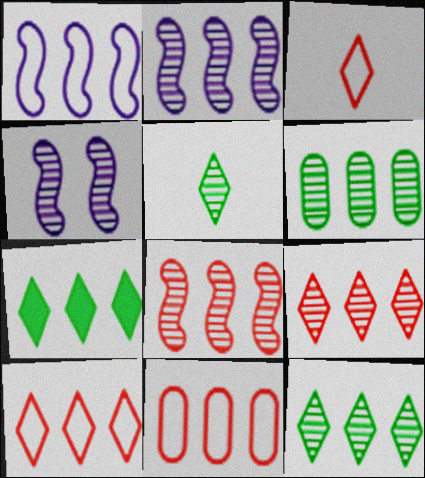[[2, 6, 9], 
[2, 7, 11]]